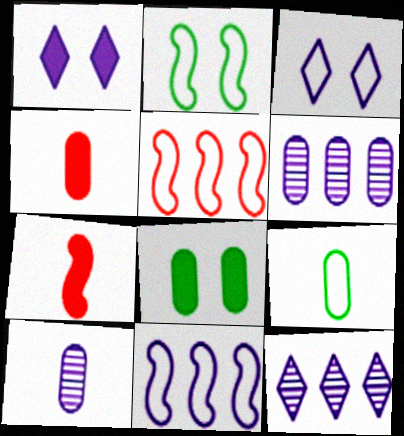[[1, 10, 11], 
[2, 4, 12], 
[3, 5, 9], 
[4, 9, 10]]